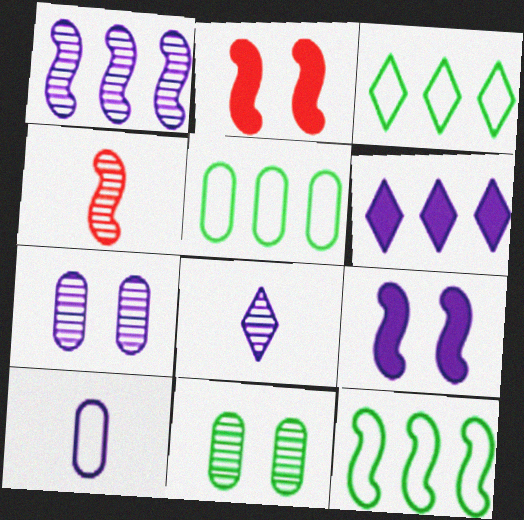[[1, 7, 8], 
[2, 5, 8], 
[3, 5, 12], 
[4, 9, 12]]